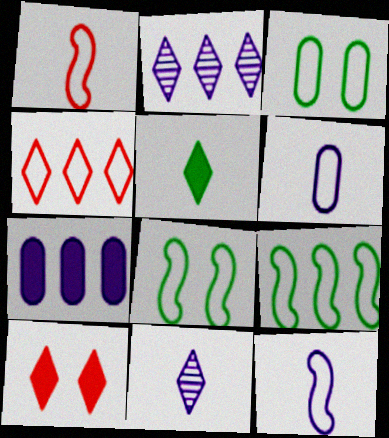[[3, 4, 12], 
[4, 6, 8]]